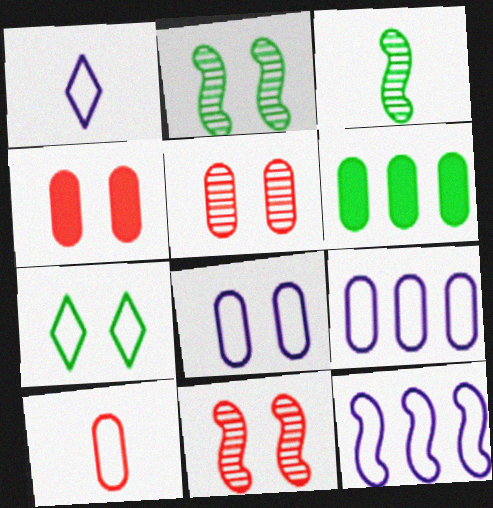[[1, 6, 11], 
[1, 8, 12], 
[3, 6, 7], 
[7, 10, 12]]